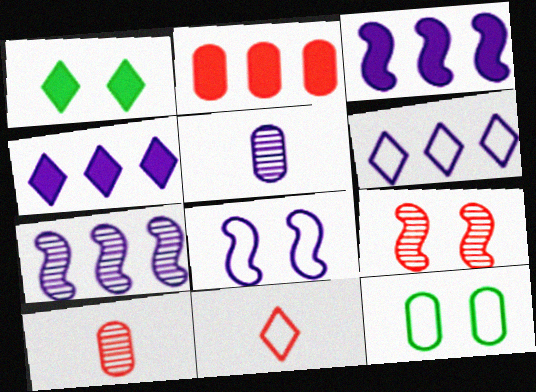[[2, 5, 12], 
[2, 9, 11], 
[4, 5, 8]]